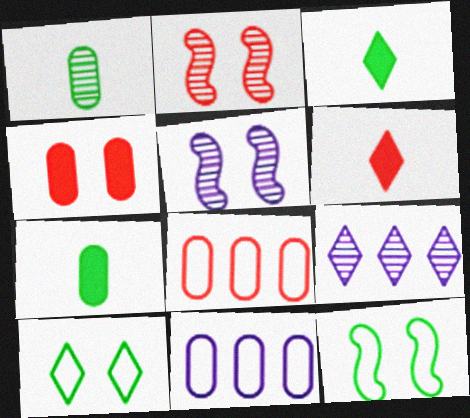[[1, 2, 9], 
[1, 4, 11], 
[2, 3, 11], 
[2, 6, 8], 
[3, 5, 8], 
[4, 5, 10], 
[6, 9, 10]]